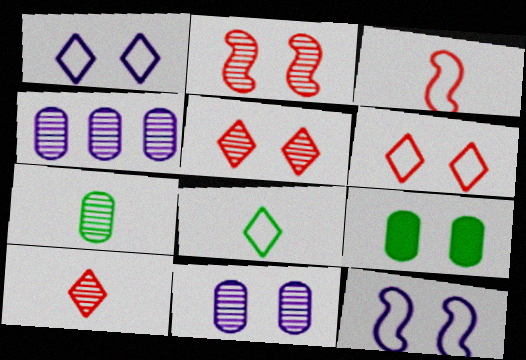[[1, 2, 9], 
[5, 9, 12]]